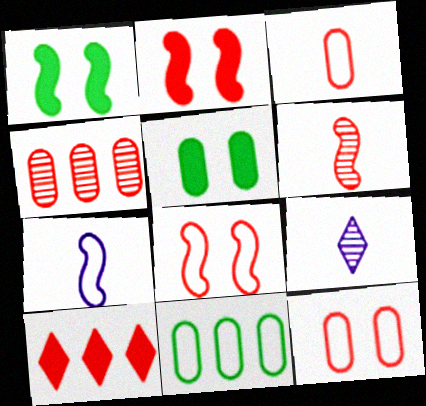[[2, 9, 11], 
[6, 10, 12]]